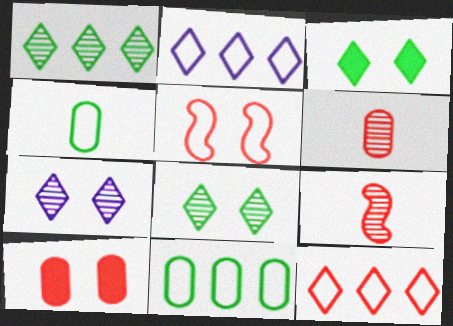[[2, 4, 5], 
[9, 10, 12]]